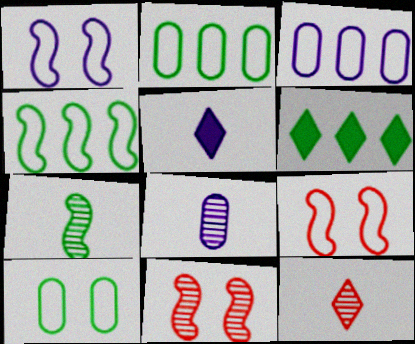[[2, 5, 11], 
[6, 7, 10], 
[6, 8, 9], 
[7, 8, 12]]